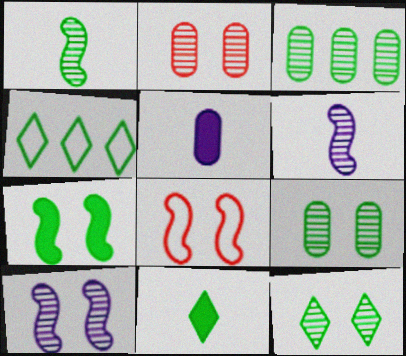[[1, 3, 12], 
[2, 10, 12], 
[4, 11, 12], 
[7, 8, 10]]